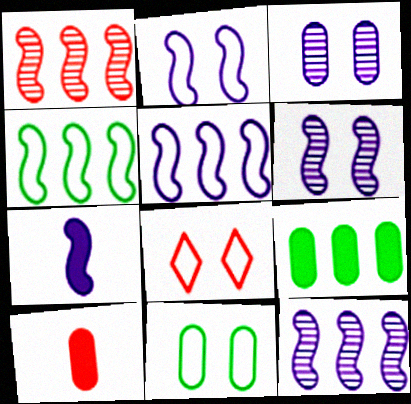[[1, 8, 10], 
[2, 7, 12], 
[2, 8, 11], 
[5, 6, 7]]